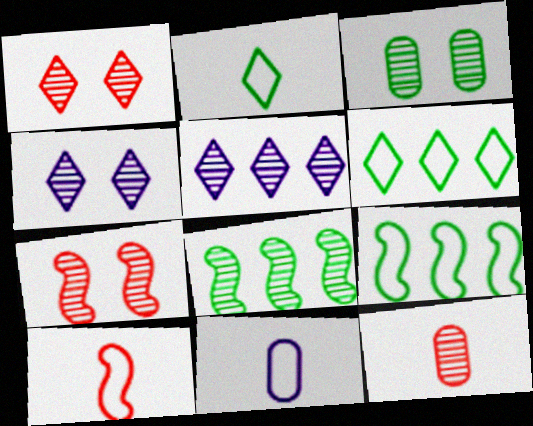[[2, 10, 11], 
[3, 4, 7], 
[4, 8, 12]]